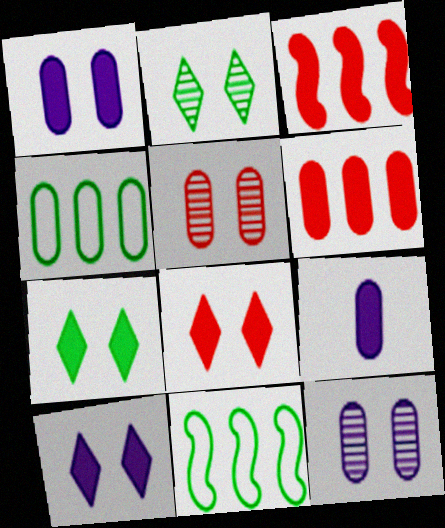[[3, 7, 9], 
[4, 5, 9], 
[7, 8, 10]]